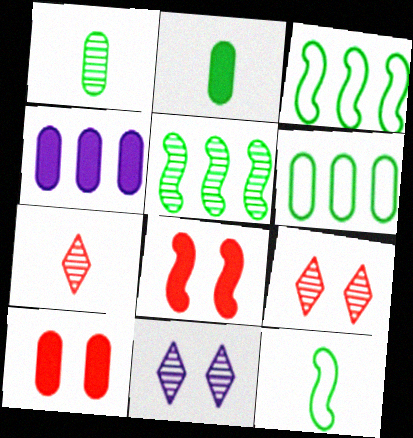[[2, 4, 10], 
[4, 9, 12]]